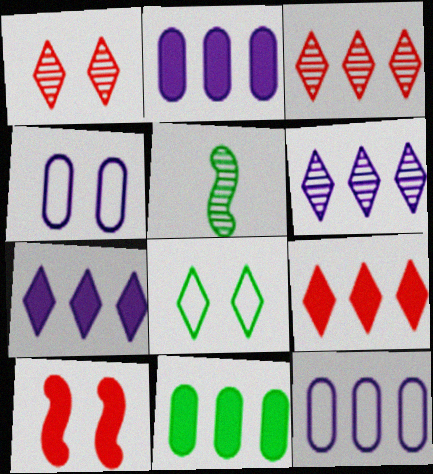[[4, 5, 9], 
[5, 8, 11]]